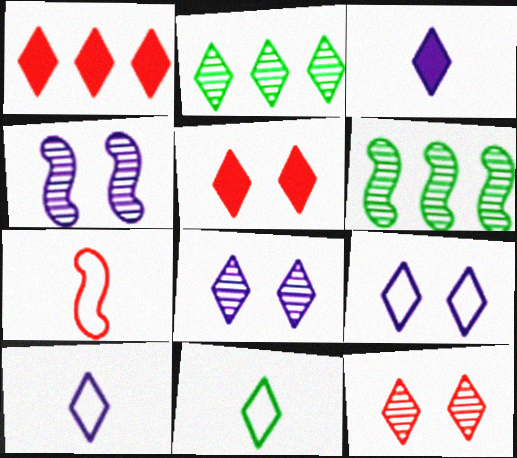[[1, 8, 11], 
[2, 5, 10]]